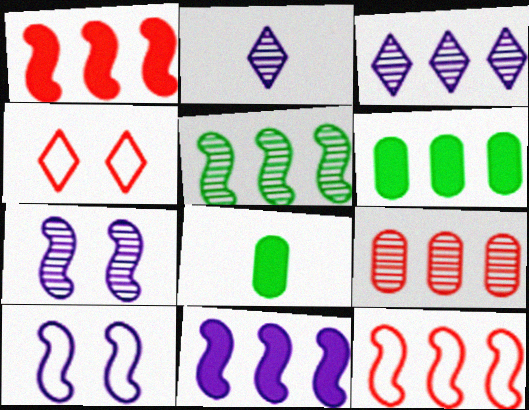[[3, 5, 9], 
[3, 6, 12], 
[5, 11, 12]]